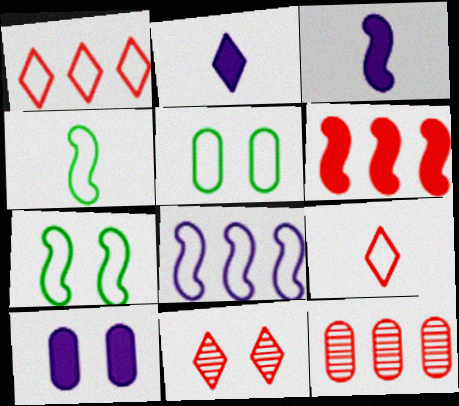[[1, 6, 12], 
[2, 7, 12], 
[5, 8, 9], 
[7, 10, 11]]